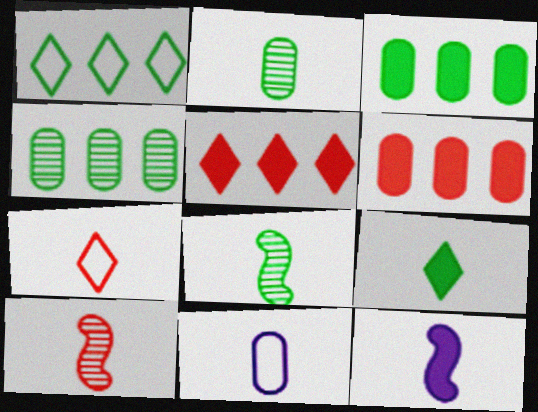[[2, 7, 12], 
[9, 10, 11]]